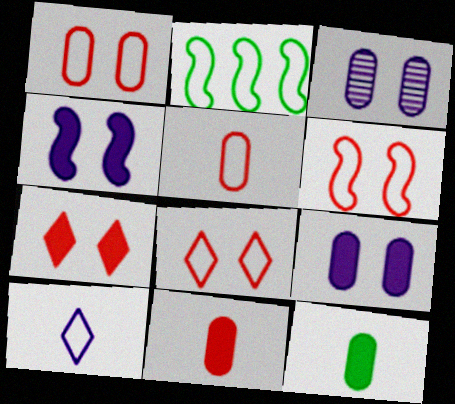[[1, 2, 10], 
[1, 6, 8]]